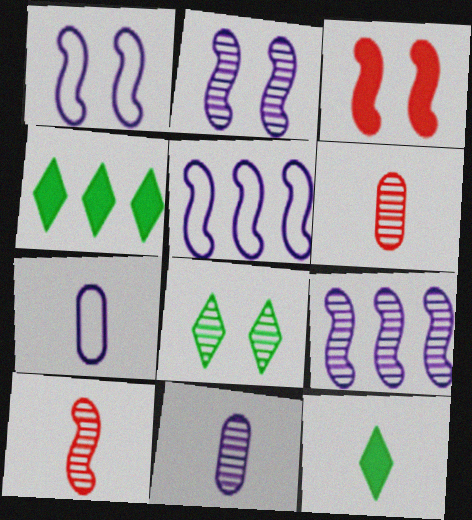[[1, 4, 6], 
[6, 8, 9], 
[7, 10, 12]]